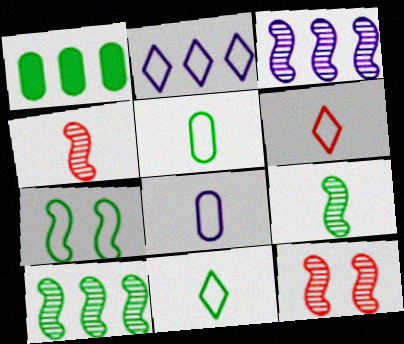[[3, 9, 12]]